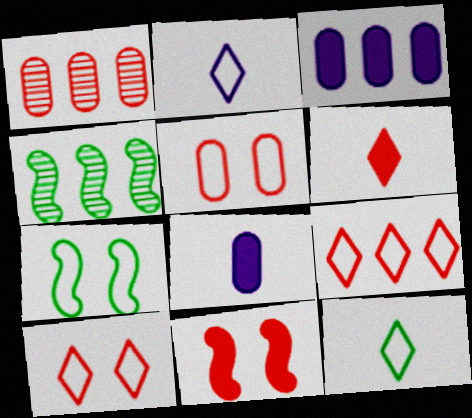[[3, 4, 9], 
[4, 8, 10]]